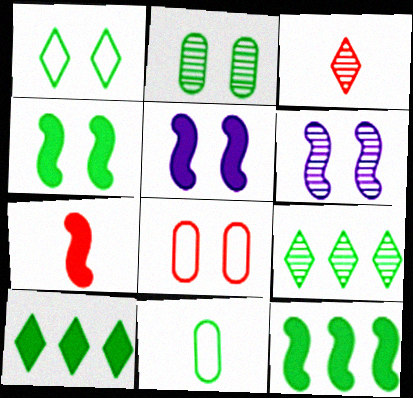[[1, 2, 4], 
[4, 9, 11], 
[5, 7, 12]]